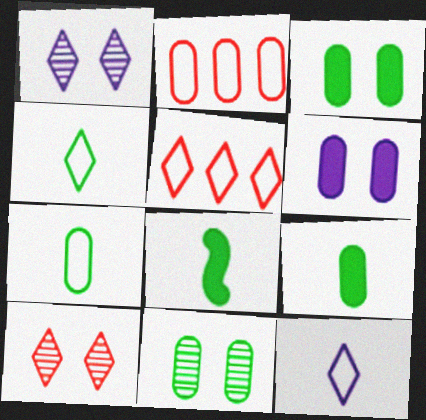[[1, 2, 8]]